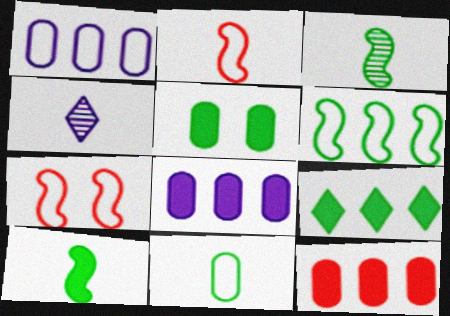[[5, 9, 10]]